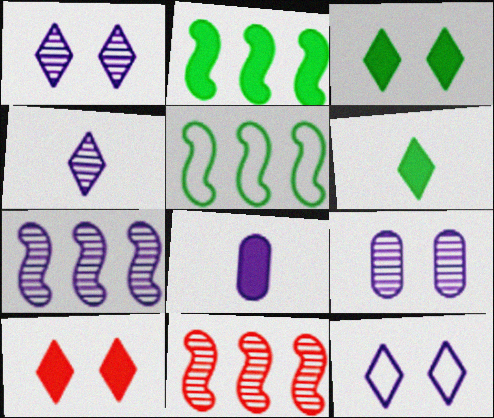[[2, 8, 10], 
[4, 7, 9], 
[7, 8, 12]]